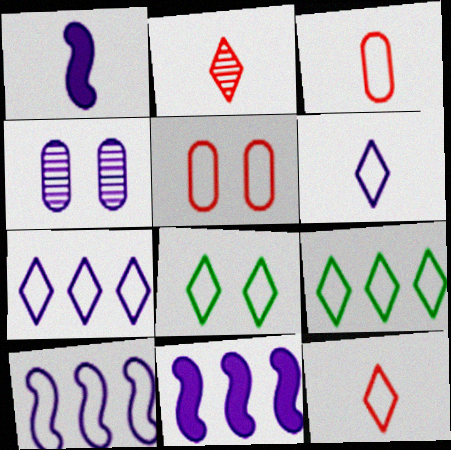[[1, 4, 7], 
[3, 8, 10], 
[4, 6, 11], 
[7, 8, 12]]